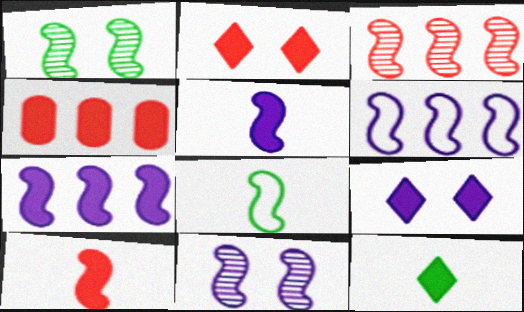[[1, 6, 10], 
[2, 4, 10], 
[5, 6, 11]]